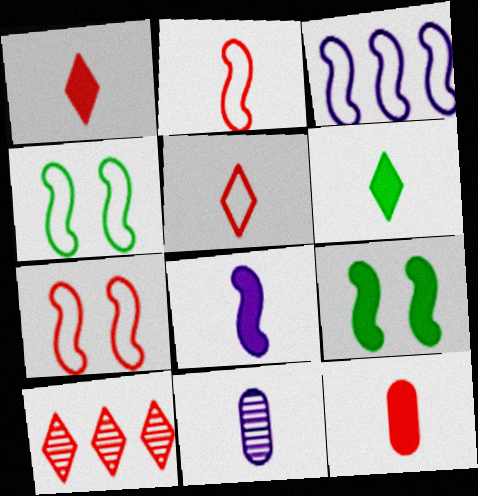[[2, 3, 4], 
[2, 6, 11], 
[6, 8, 12], 
[7, 10, 12]]